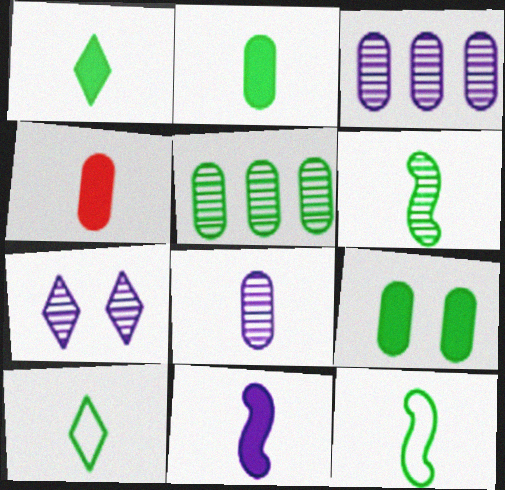[[1, 4, 11], 
[2, 6, 10]]